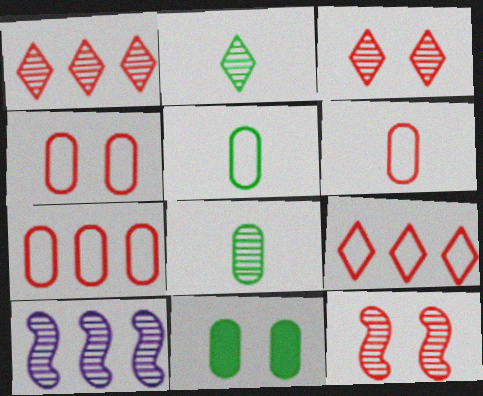[[3, 8, 10], 
[4, 6, 7]]